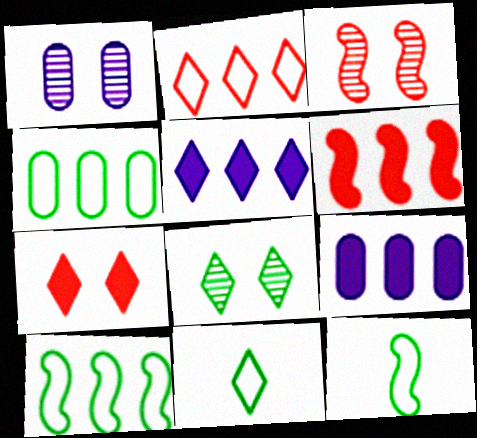[[1, 3, 8], 
[1, 6, 11], 
[3, 9, 11]]